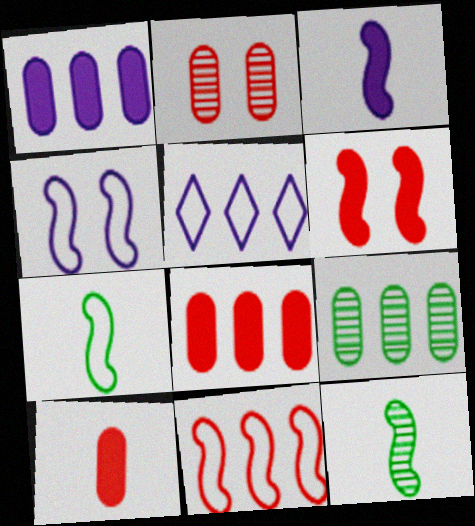[[4, 7, 11]]